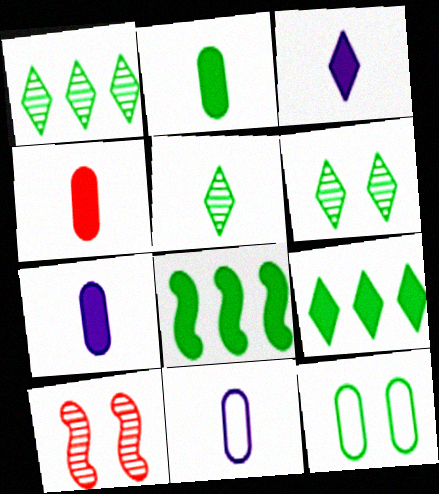[[1, 5, 6], 
[2, 4, 7], 
[5, 8, 12], 
[9, 10, 11]]